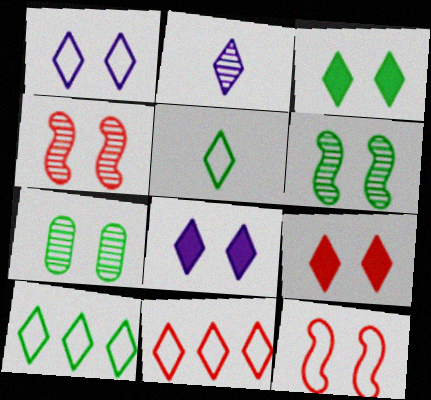[[1, 5, 11], 
[2, 3, 11], 
[2, 9, 10], 
[3, 8, 9], 
[7, 8, 12]]